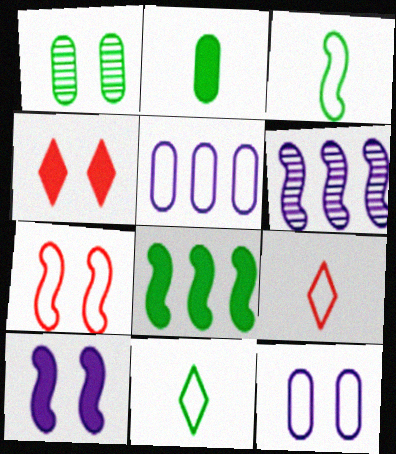[[1, 8, 11], 
[5, 7, 11]]